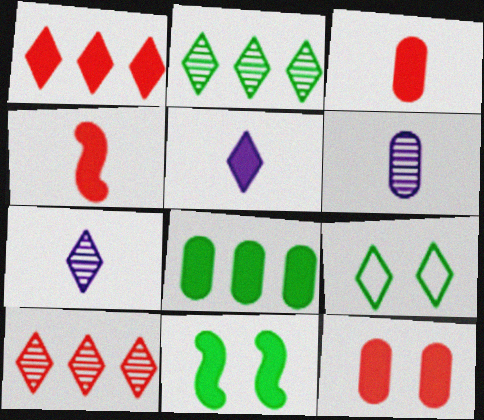[[1, 4, 12], 
[1, 7, 9], 
[5, 9, 10]]